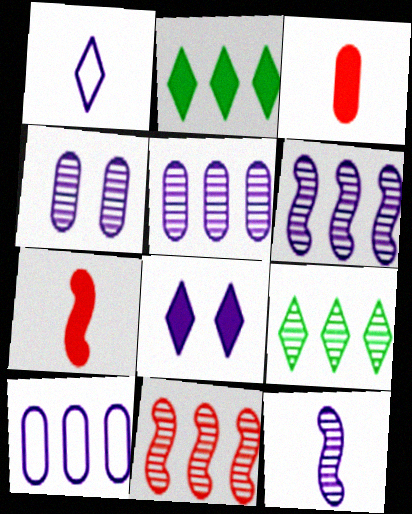[[2, 10, 11], 
[5, 9, 11], 
[8, 10, 12]]